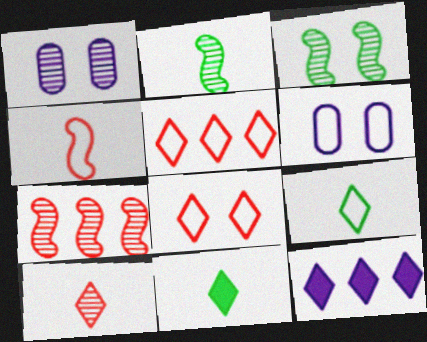[[6, 7, 11]]